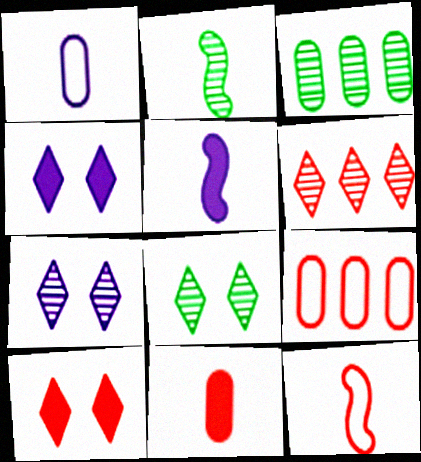[[2, 3, 8], 
[2, 4, 9], 
[2, 5, 12], 
[3, 4, 12], 
[5, 8, 9]]